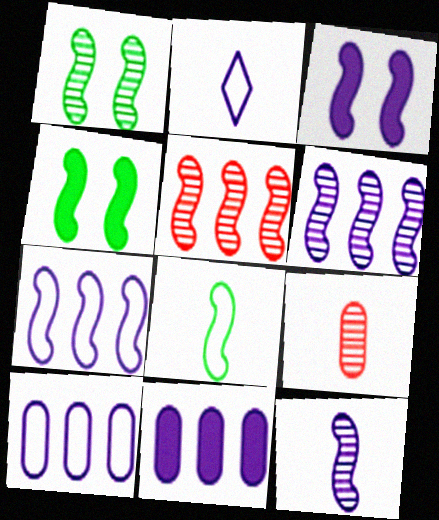[[1, 5, 12], 
[3, 5, 8], 
[3, 7, 12]]